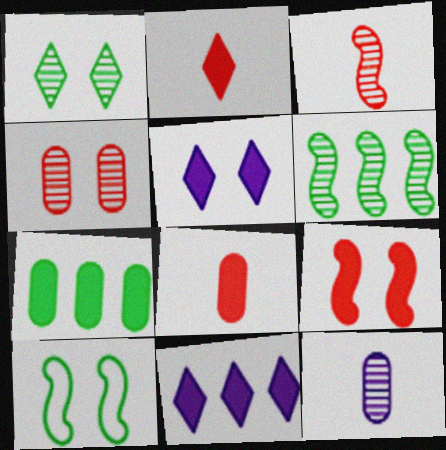[[4, 5, 10]]